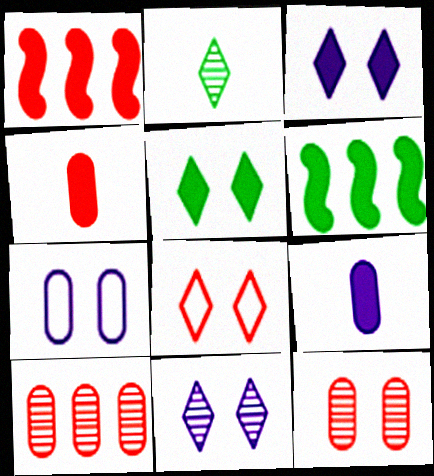[[1, 2, 7], 
[1, 5, 9], 
[3, 4, 6], 
[5, 8, 11]]